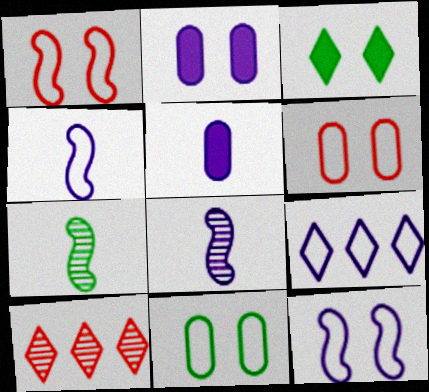[[2, 8, 9]]